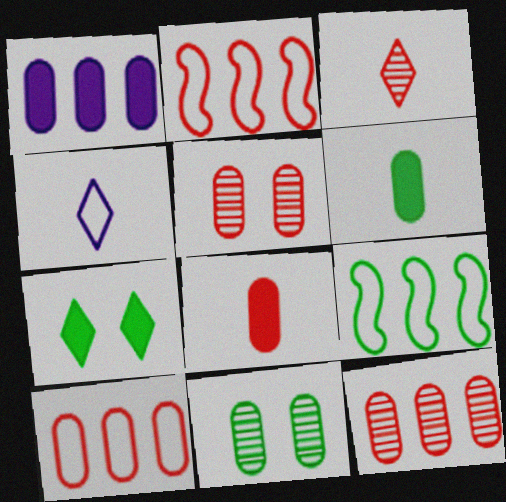[[5, 8, 10]]